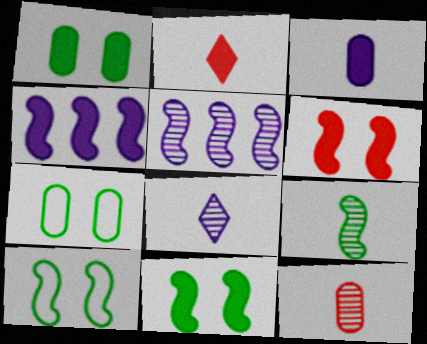[[1, 2, 4], 
[2, 5, 7], 
[8, 9, 12]]